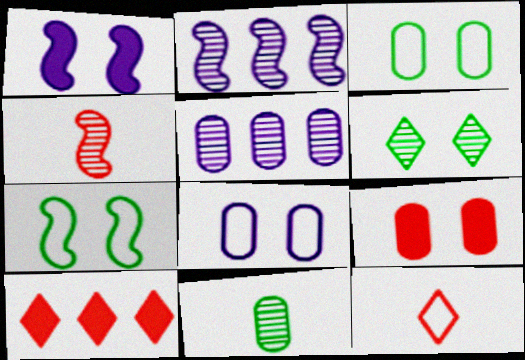[[4, 5, 6]]